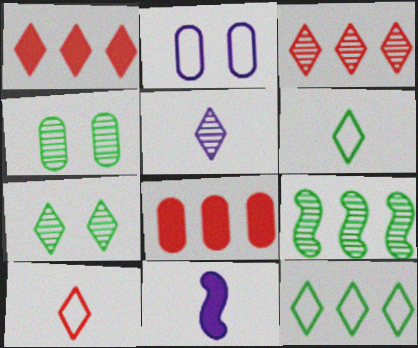[[3, 5, 7]]